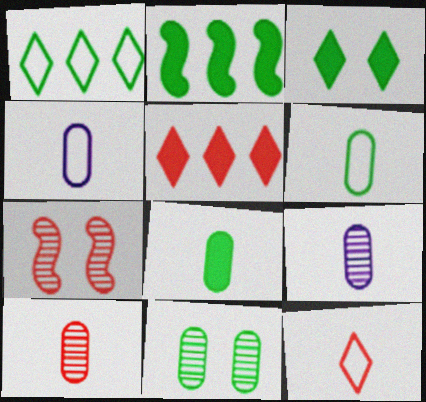[[2, 3, 8], 
[4, 8, 10]]